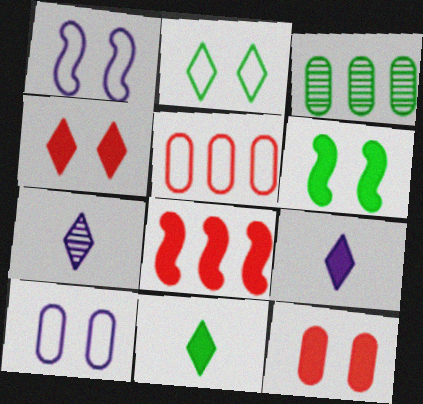[[5, 6, 7]]